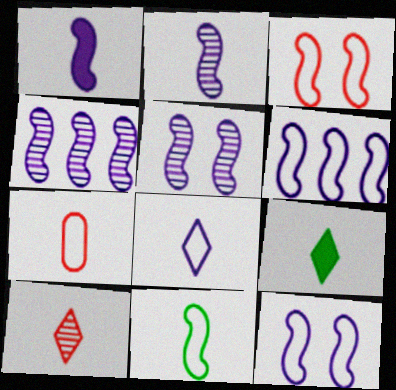[[1, 4, 12], 
[1, 5, 6], 
[2, 4, 5], 
[2, 7, 9], 
[3, 6, 11], 
[7, 8, 11], 
[8, 9, 10]]